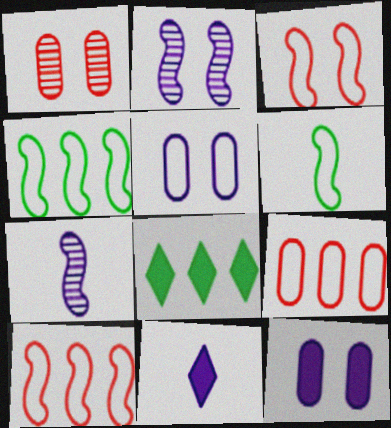[[1, 4, 11]]